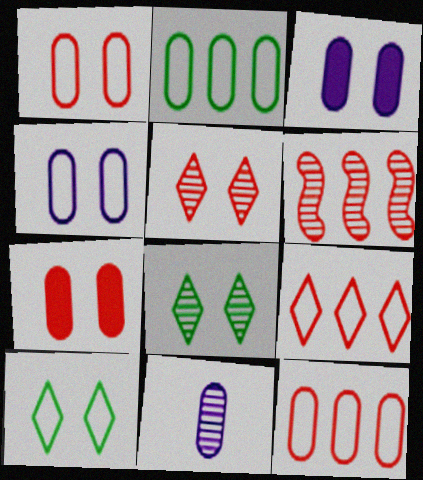[[2, 7, 11], 
[6, 8, 11]]